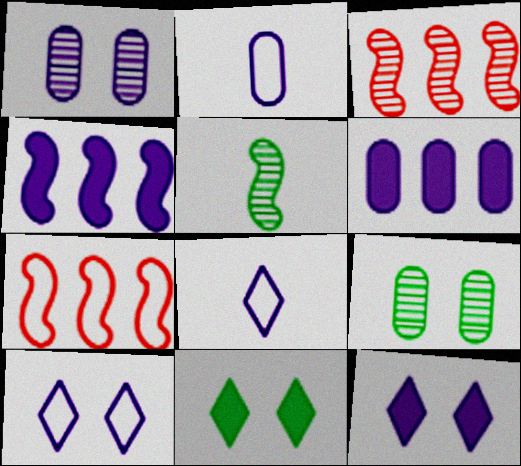[[1, 2, 6], 
[1, 4, 8], 
[2, 3, 11]]